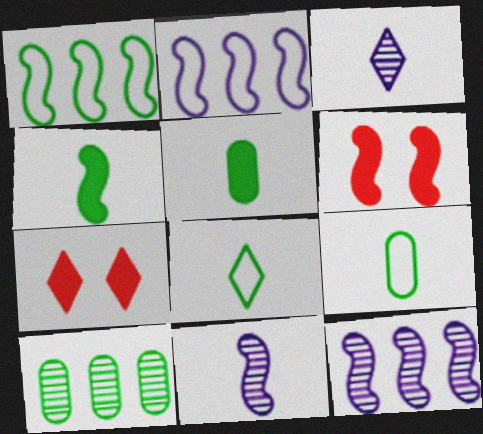[[1, 6, 11], 
[7, 9, 12]]